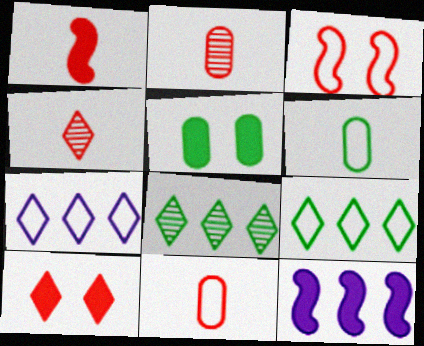[[1, 4, 11], 
[3, 6, 7]]